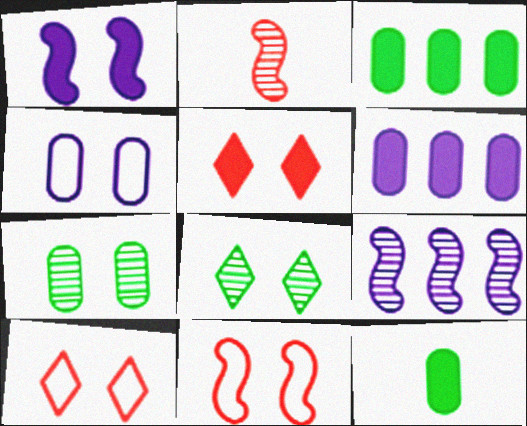[[1, 7, 10], 
[9, 10, 12]]